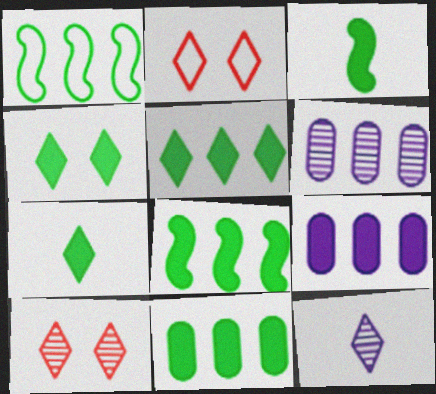[[2, 3, 6], 
[2, 5, 12], 
[3, 4, 11], 
[4, 5, 7], 
[5, 8, 11]]